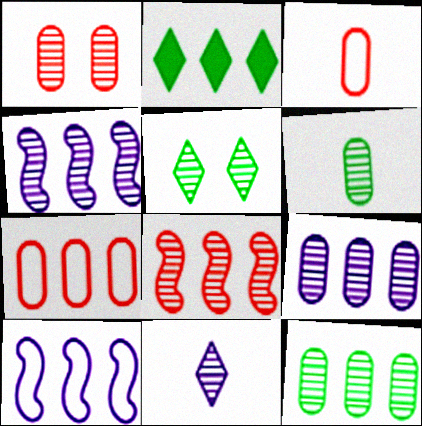[[1, 6, 9], 
[2, 4, 7]]